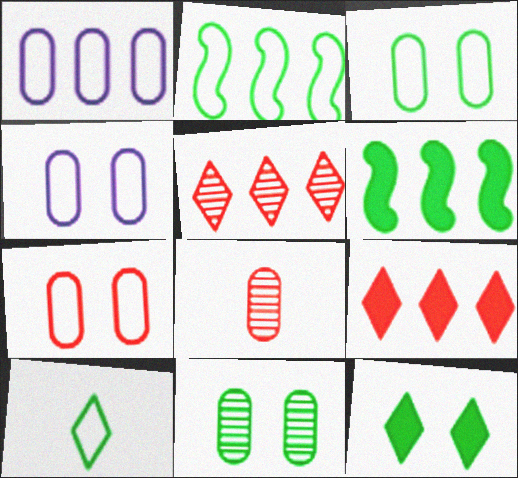[[1, 5, 6], 
[2, 3, 10], 
[3, 4, 7], 
[6, 10, 11]]